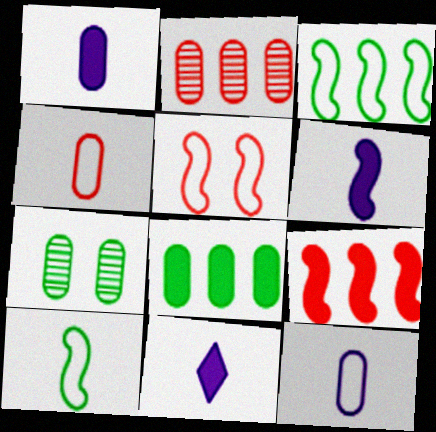[[1, 6, 11]]